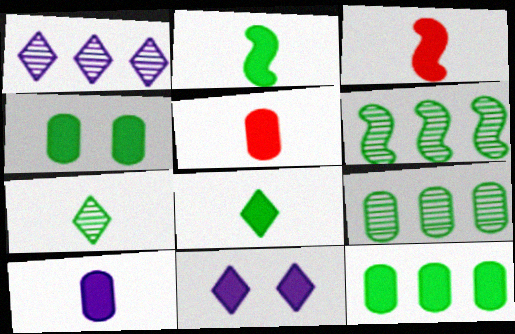[[3, 8, 10], 
[3, 11, 12]]